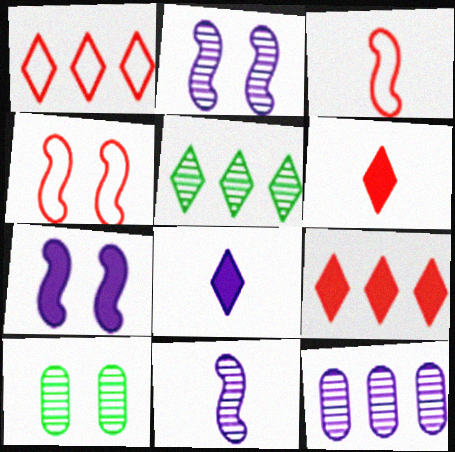[]